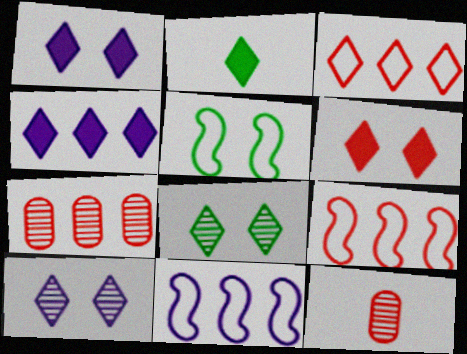[[2, 3, 10], 
[2, 4, 6], 
[4, 5, 12], 
[6, 9, 12]]